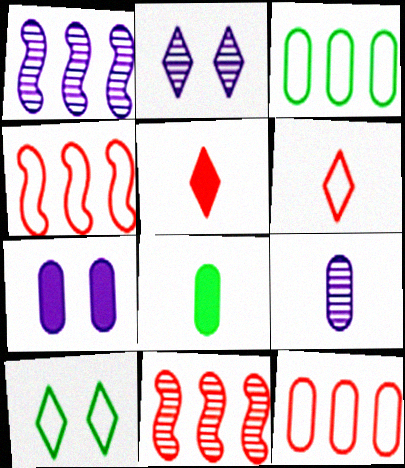[[1, 2, 9], 
[2, 4, 8]]